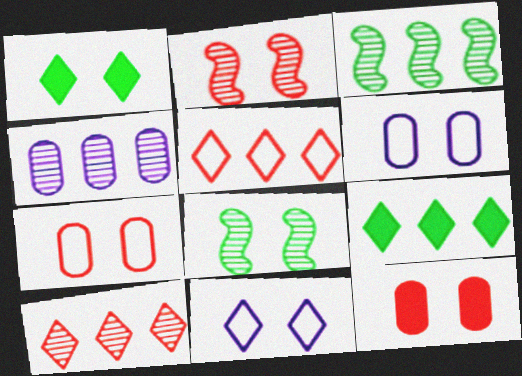[[1, 2, 6], 
[3, 4, 10], 
[8, 11, 12]]